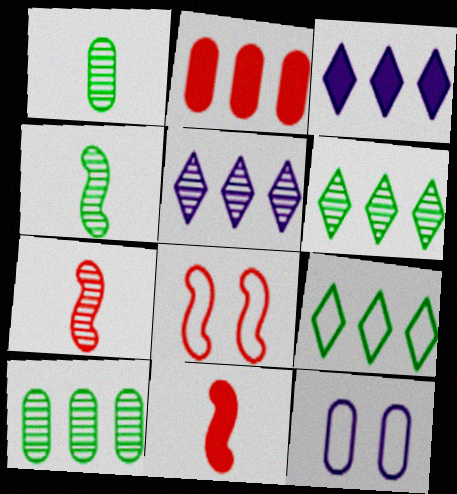[[1, 2, 12], 
[1, 3, 8], 
[6, 11, 12]]